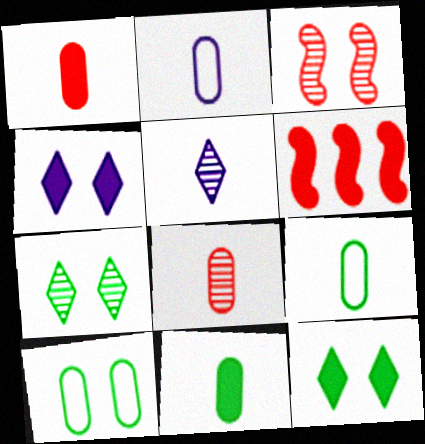[[2, 6, 7], 
[2, 8, 11], 
[3, 4, 10], 
[4, 6, 11], 
[5, 6, 10]]